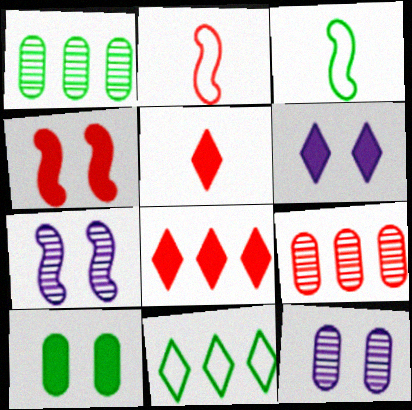[[1, 2, 6], 
[3, 6, 9], 
[3, 8, 12], 
[4, 6, 10]]